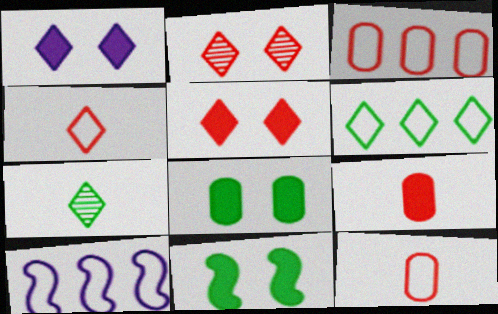[[3, 6, 10]]